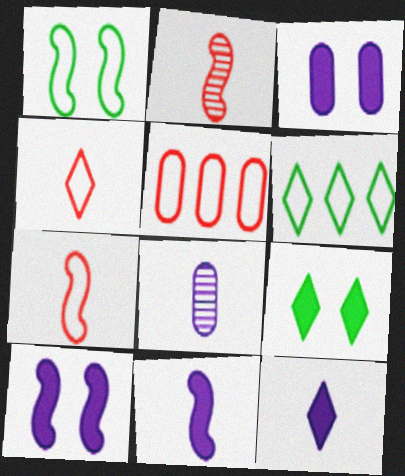[[2, 3, 6]]